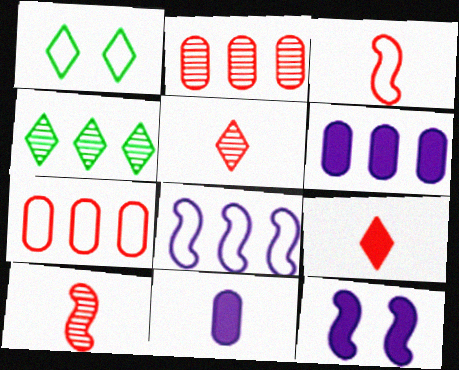[[1, 6, 10]]